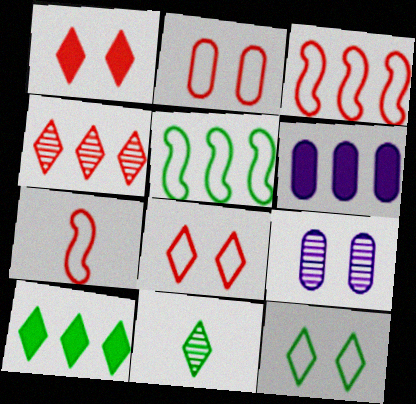[[4, 5, 6], 
[7, 9, 10], 
[10, 11, 12]]